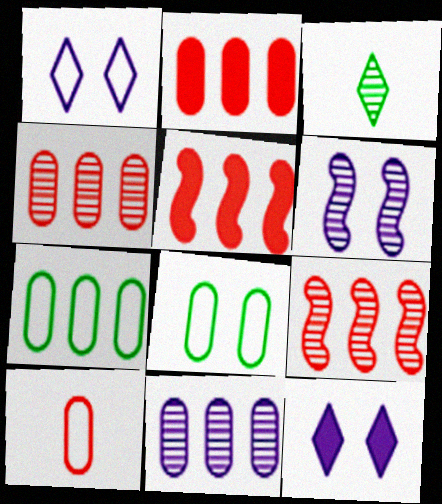[[2, 7, 11], 
[3, 4, 6]]